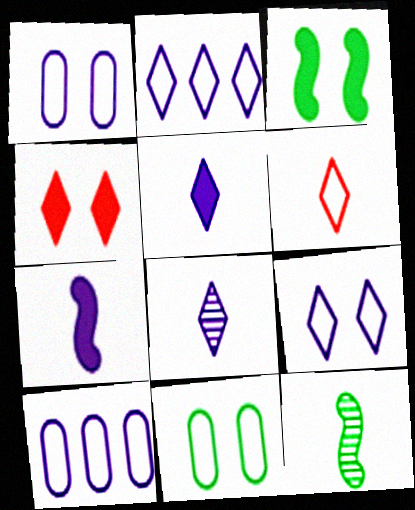[[4, 10, 12]]